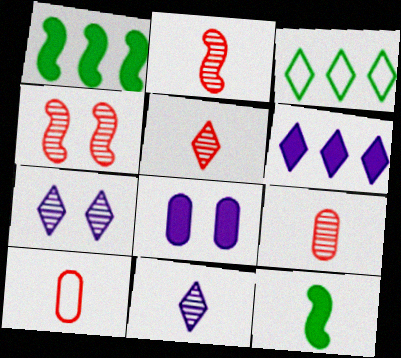[[1, 7, 10], 
[2, 3, 8], 
[2, 5, 9], 
[10, 11, 12]]